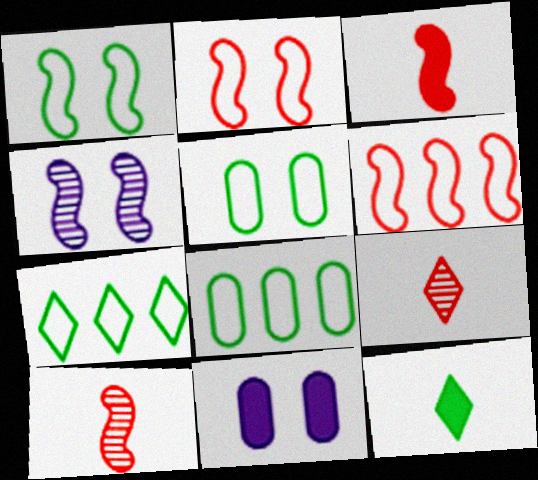[[7, 10, 11]]